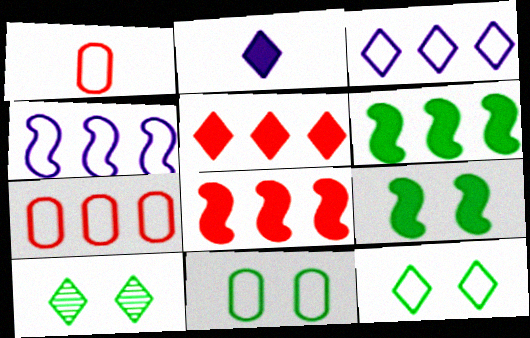[[1, 4, 12], 
[9, 10, 11]]